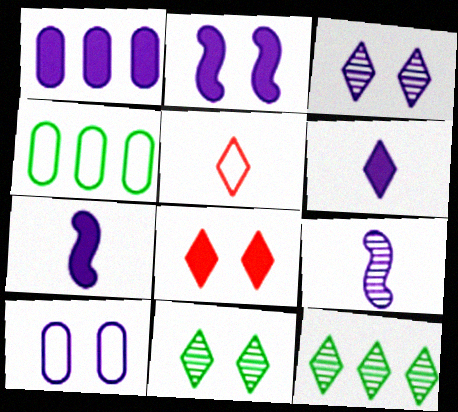[[1, 2, 6], 
[2, 3, 10], 
[4, 8, 9]]